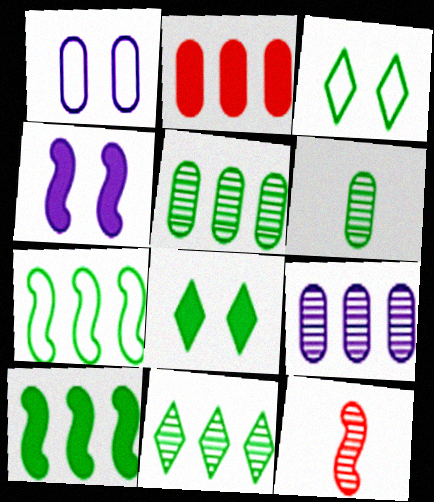[[1, 2, 6], 
[3, 6, 10], 
[4, 7, 12], 
[6, 7, 8]]